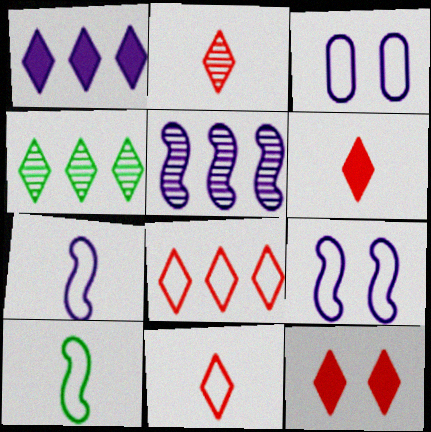[[1, 4, 8], 
[2, 6, 11], 
[2, 8, 12], 
[3, 8, 10]]